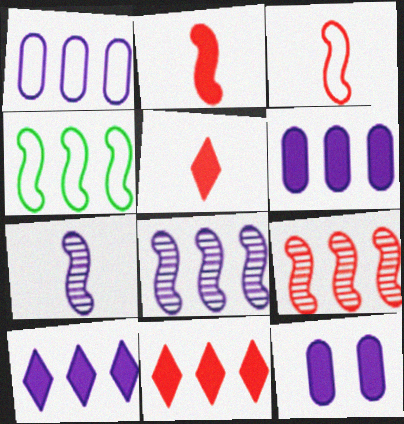[[1, 8, 10]]